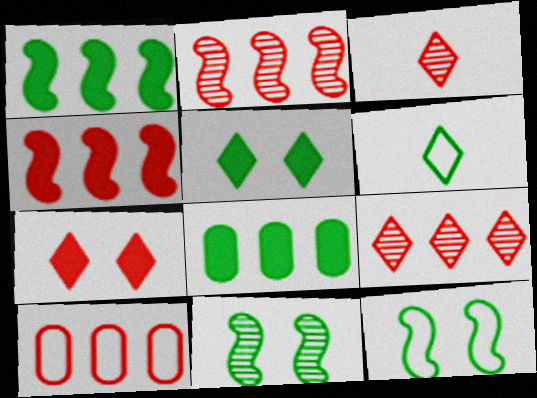[[4, 9, 10], 
[6, 8, 11]]